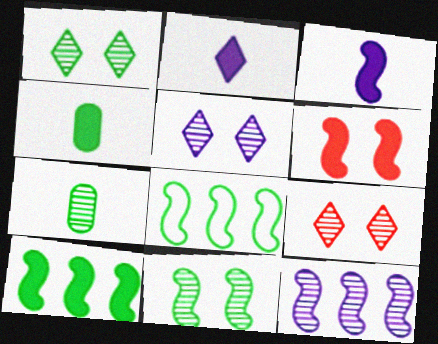[[1, 4, 8], 
[1, 5, 9], 
[3, 6, 10], 
[7, 9, 12]]